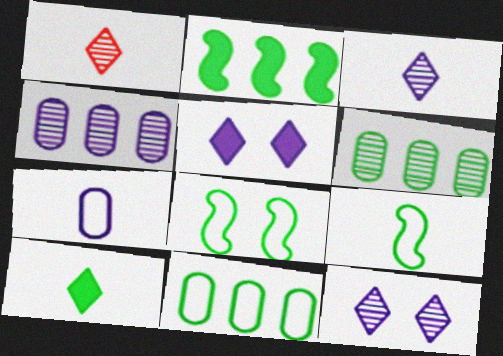[[6, 8, 10]]